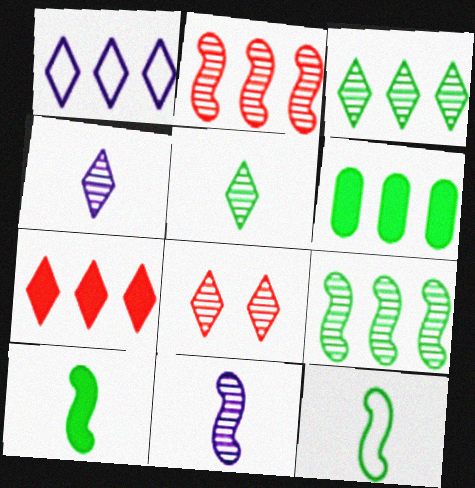[[1, 2, 6], 
[1, 3, 7], 
[3, 4, 8]]